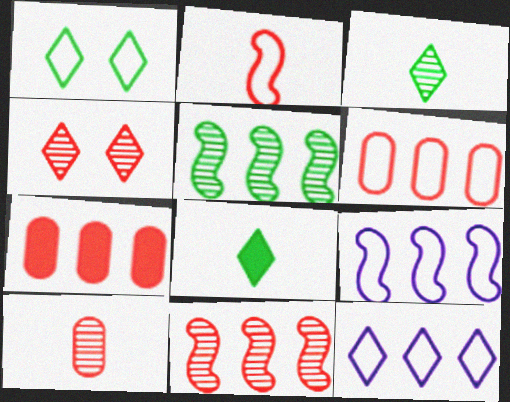[[2, 4, 7], 
[4, 8, 12], 
[4, 10, 11], 
[5, 7, 12]]